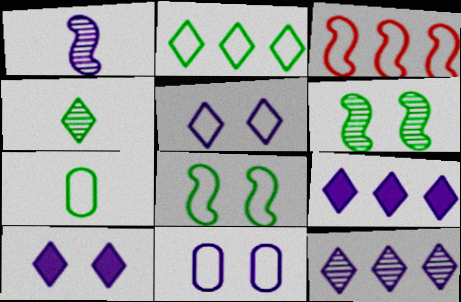[[1, 9, 11], 
[2, 7, 8], 
[3, 5, 7]]